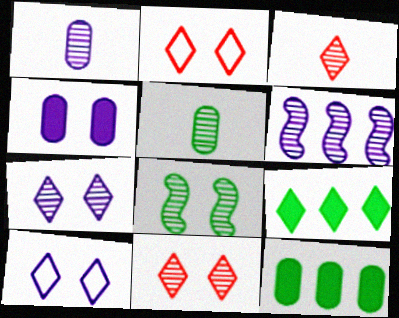[[1, 6, 7], 
[2, 4, 8], 
[3, 9, 10], 
[5, 6, 11]]